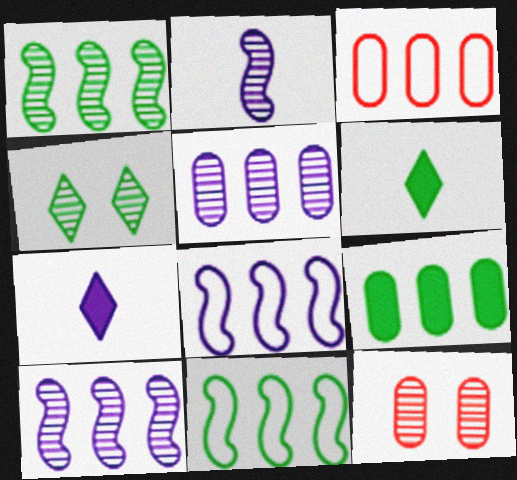[[3, 5, 9], 
[6, 8, 12], 
[7, 11, 12]]